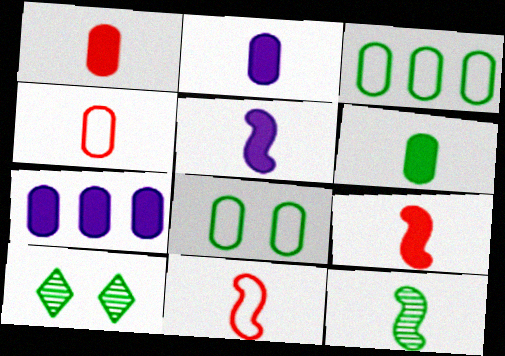[[1, 2, 6], 
[5, 11, 12], 
[7, 10, 11]]